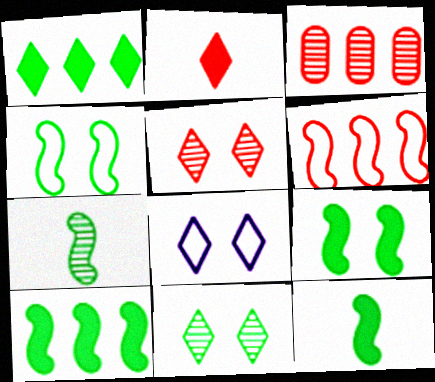[[3, 8, 12], 
[4, 7, 10], 
[9, 10, 12]]